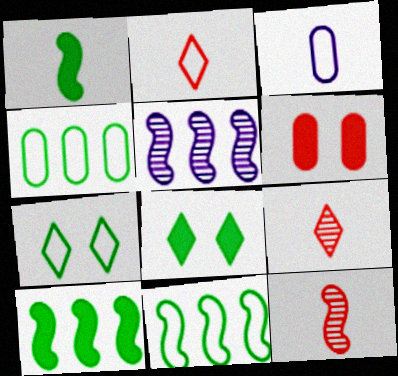[[1, 3, 9]]